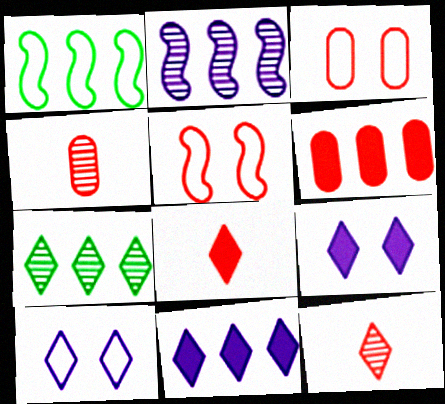[[1, 4, 9], 
[3, 4, 6], 
[5, 6, 12], 
[7, 8, 10]]